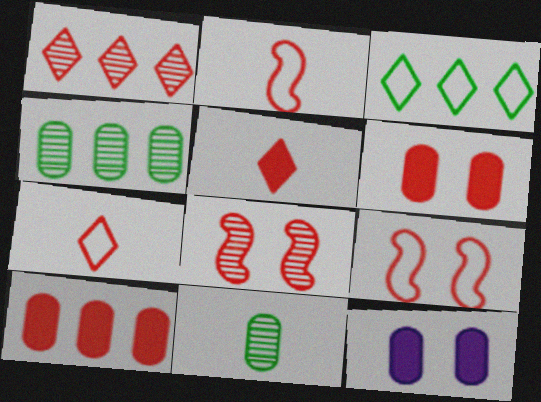[[1, 2, 6], 
[7, 8, 10]]